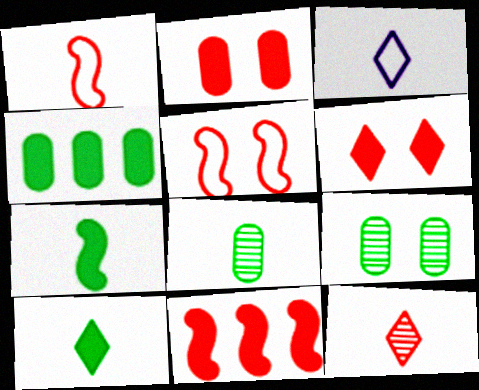[[3, 9, 11], 
[3, 10, 12]]